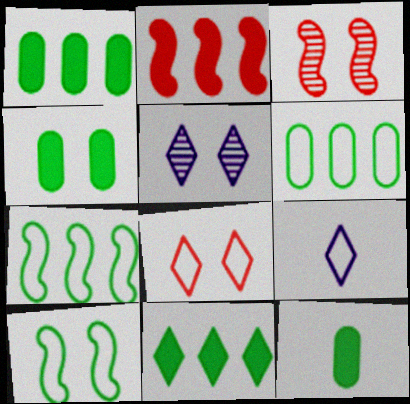[[1, 3, 9], 
[1, 4, 12]]